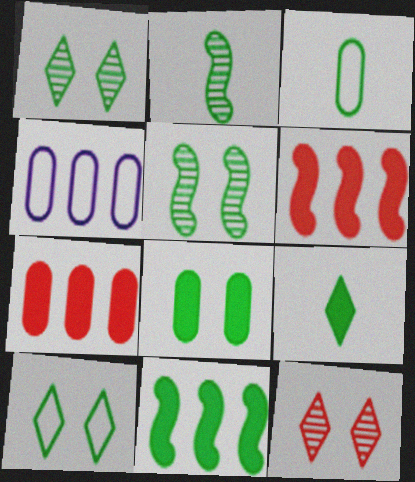[[1, 3, 11], 
[2, 3, 9], 
[5, 8, 10], 
[8, 9, 11]]